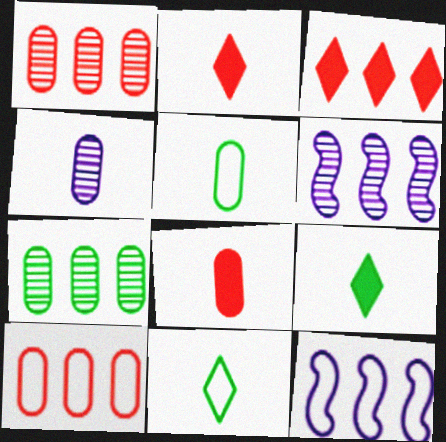[[3, 7, 12], 
[4, 5, 8]]